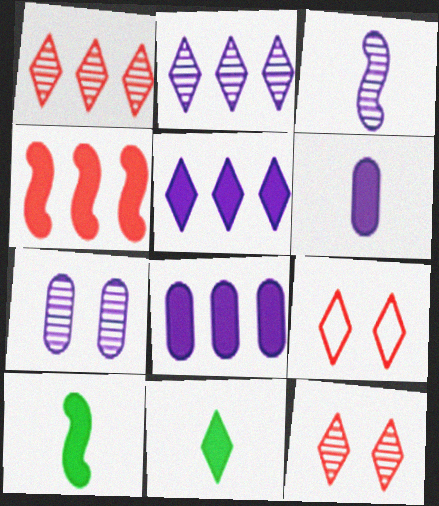[[2, 3, 7], 
[2, 9, 11]]